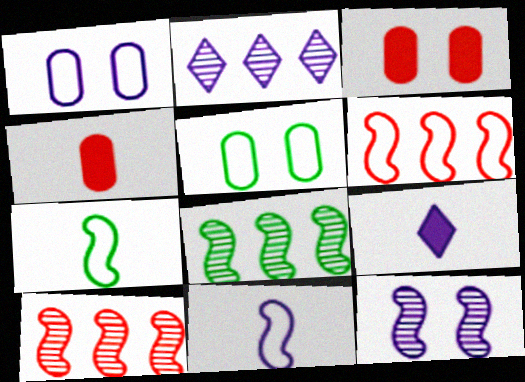[[2, 3, 7], 
[5, 9, 10]]